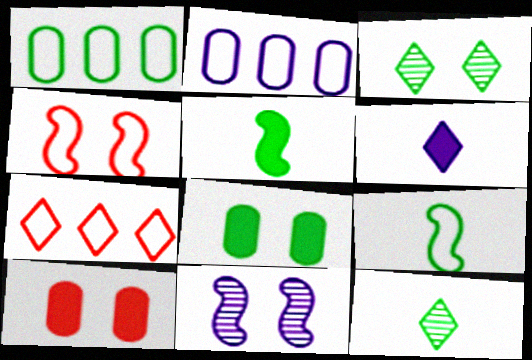[[1, 3, 5], 
[2, 6, 11], 
[3, 6, 7]]